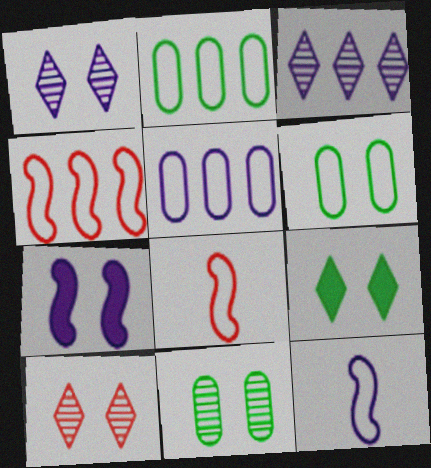[[6, 7, 10]]